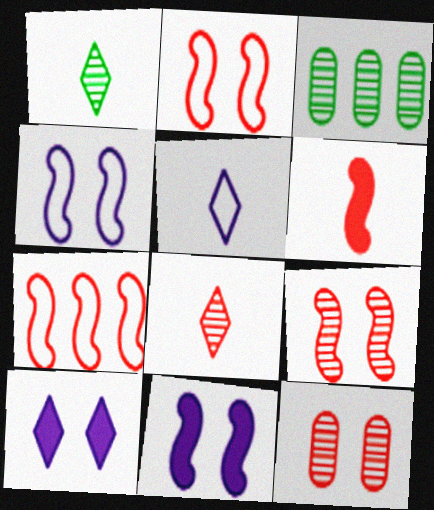[[6, 7, 9]]